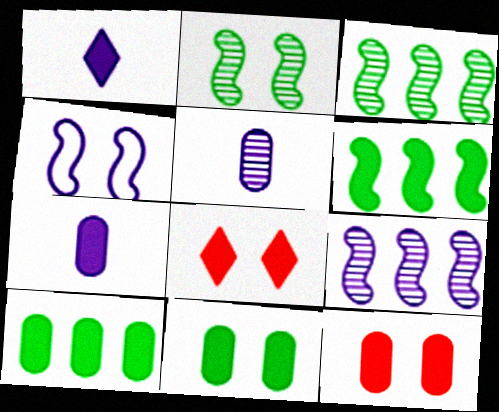[[1, 6, 12], 
[6, 7, 8], 
[7, 10, 12]]